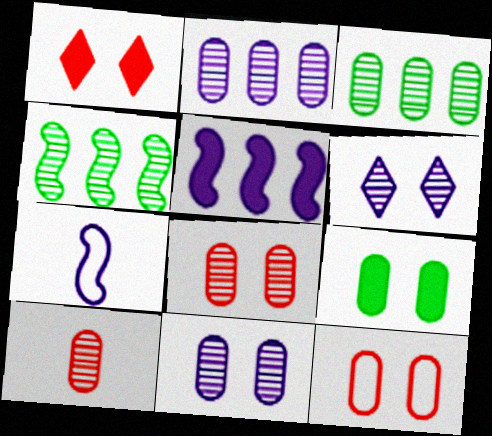[[1, 3, 7], 
[3, 10, 11], 
[4, 6, 10], 
[9, 11, 12]]